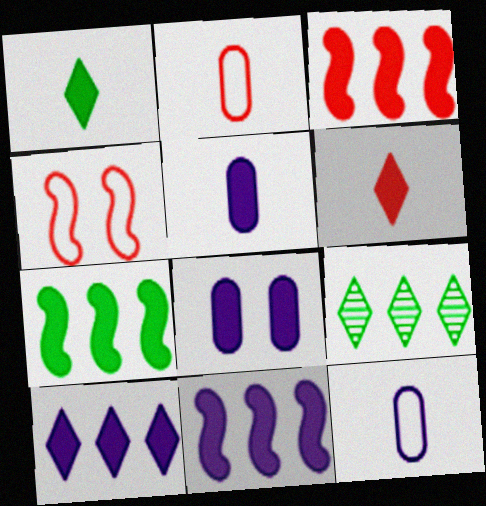[[1, 3, 8], 
[3, 7, 11], 
[4, 5, 9], 
[6, 7, 8]]